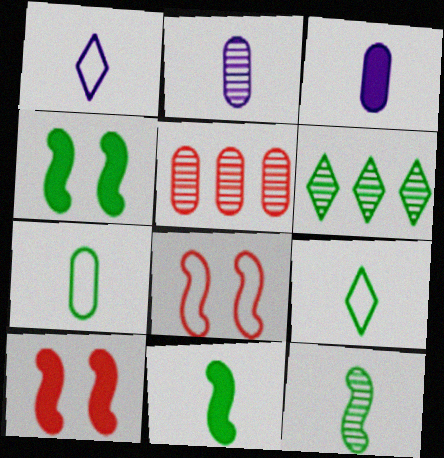[[1, 4, 5], 
[3, 6, 8], 
[4, 6, 7]]